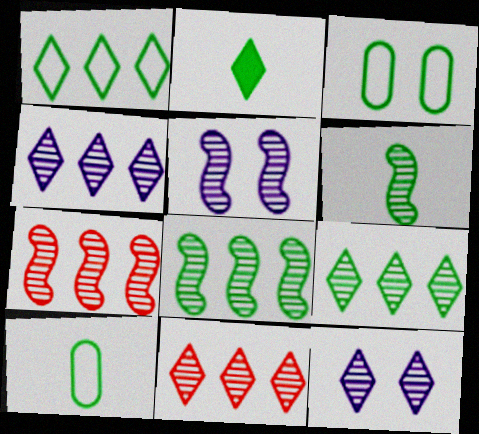[[2, 3, 8], 
[2, 6, 10], 
[4, 9, 11], 
[5, 6, 7]]